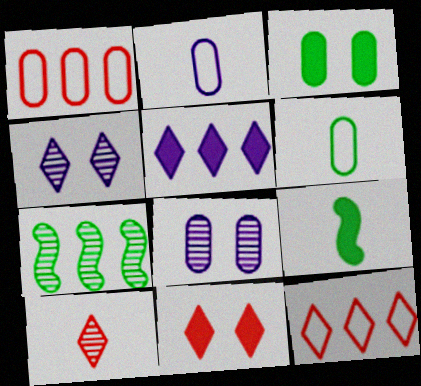[[1, 4, 9], 
[1, 5, 7], 
[2, 7, 11], 
[2, 9, 10], 
[7, 8, 10], 
[8, 9, 12], 
[10, 11, 12]]